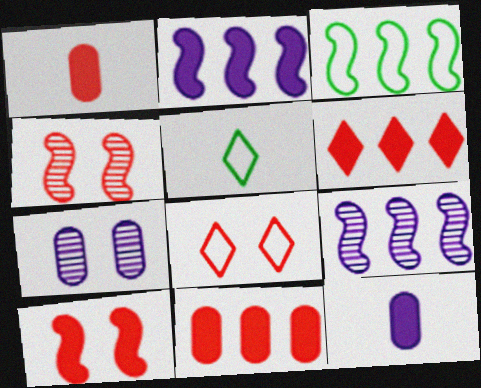[[1, 6, 10]]